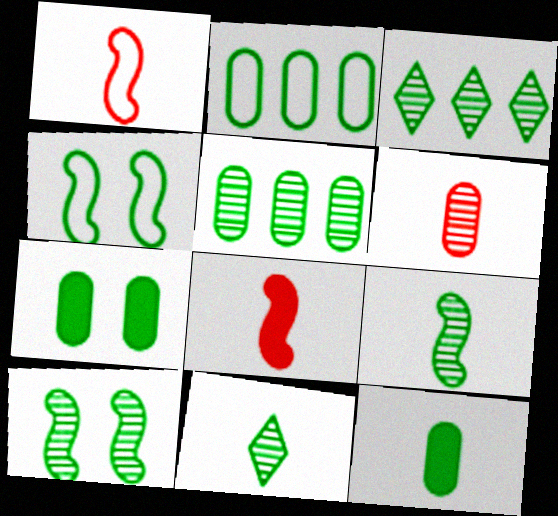[[3, 4, 12], 
[5, 10, 11]]